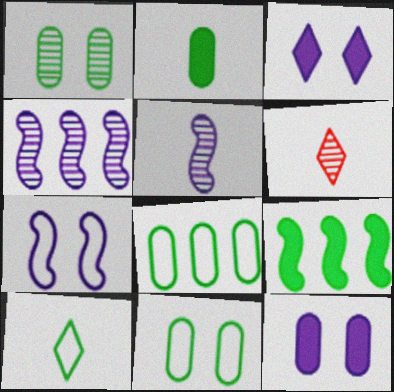[[1, 2, 8], 
[1, 4, 6], 
[1, 9, 10]]